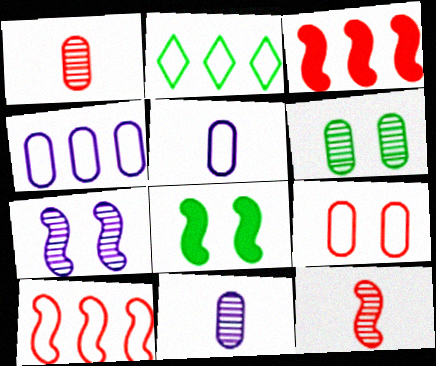[[2, 4, 10]]